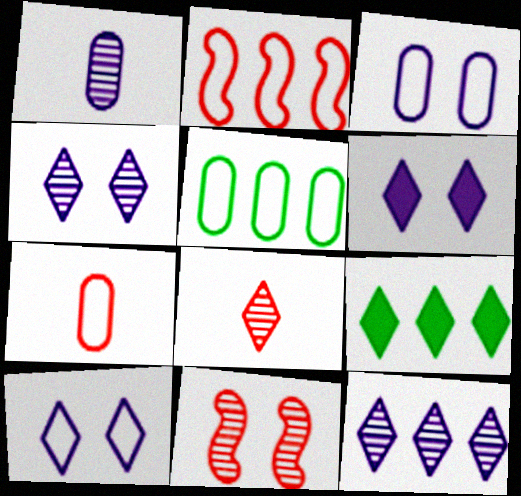[[3, 5, 7], 
[4, 6, 10], 
[8, 9, 10]]